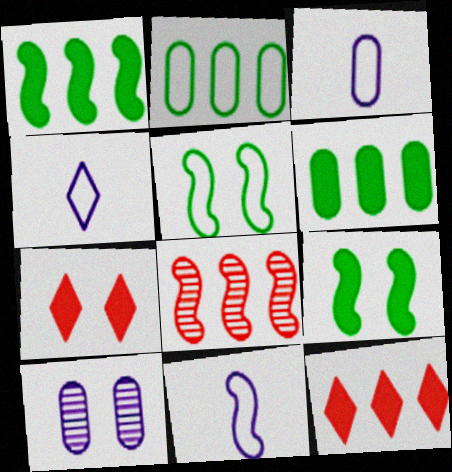[[3, 4, 11], 
[5, 7, 10], 
[8, 9, 11]]